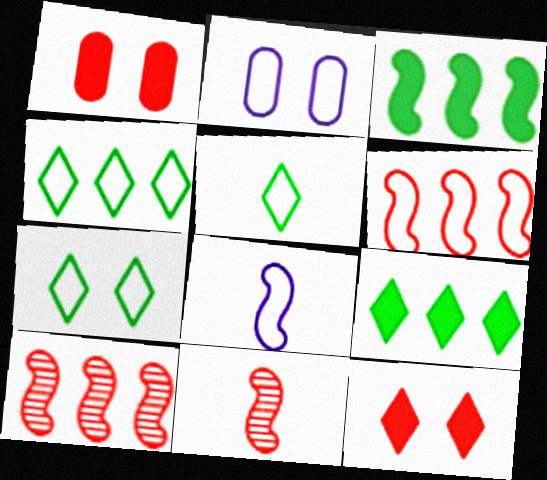[[2, 5, 6], 
[2, 9, 11], 
[4, 5, 7]]